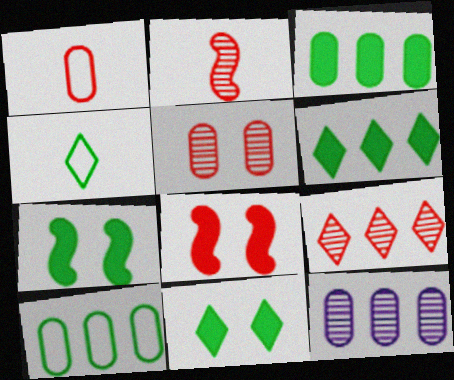[[1, 8, 9], 
[2, 5, 9], 
[4, 8, 12]]